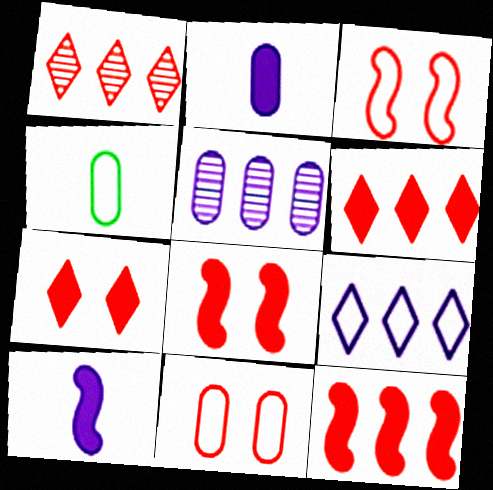[[3, 4, 9]]